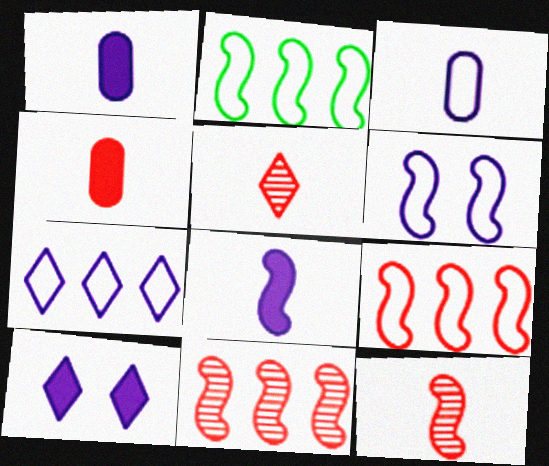[[3, 6, 7]]